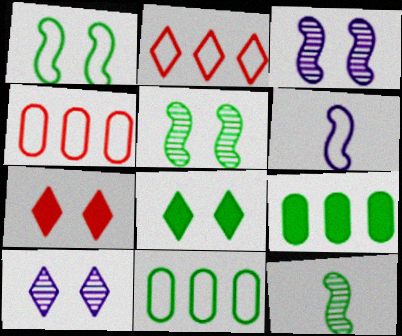[[8, 11, 12]]